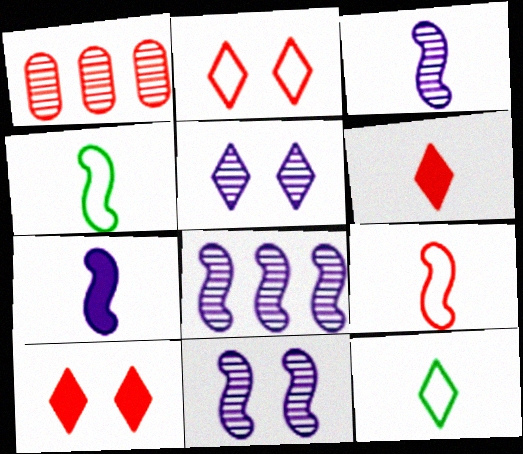[[1, 9, 10], 
[3, 8, 11]]